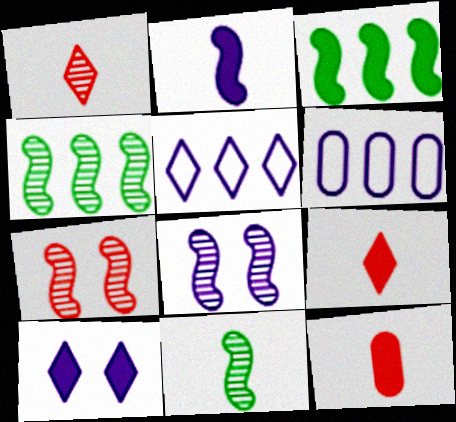[[3, 10, 12]]